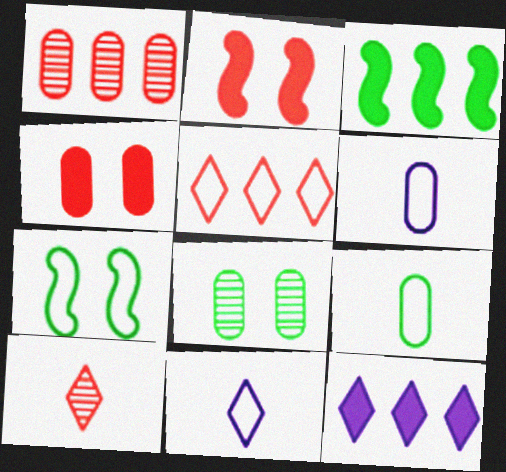[[5, 6, 7]]